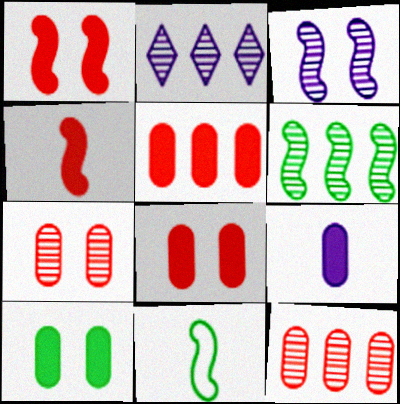[[2, 6, 12], 
[2, 8, 11], 
[5, 9, 10]]